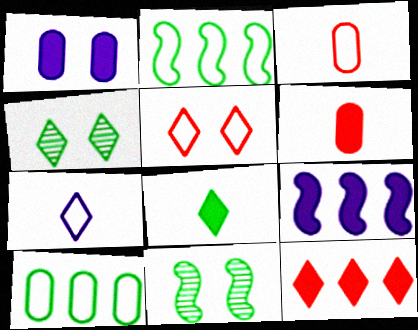[[1, 5, 11], 
[3, 4, 9], 
[4, 7, 12], 
[8, 10, 11]]